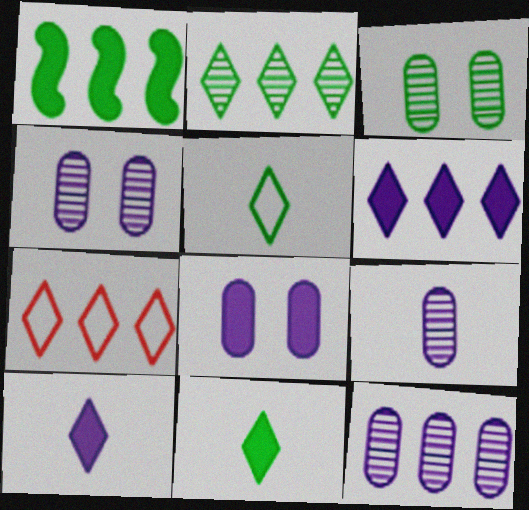[[1, 3, 5], 
[1, 7, 12], 
[2, 6, 7], 
[4, 9, 12]]